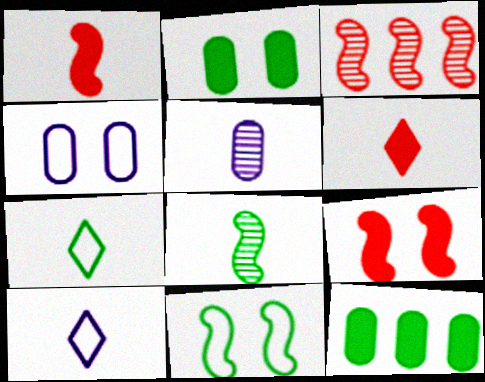[[1, 5, 7], 
[2, 3, 10]]